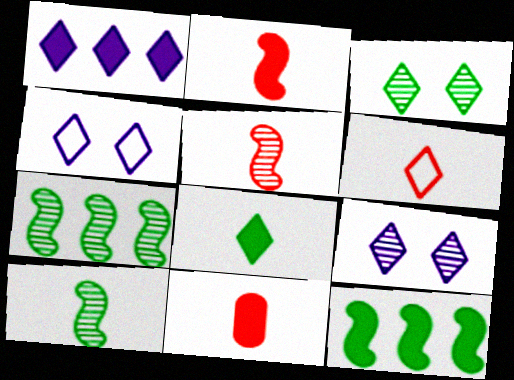[[1, 3, 6], 
[4, 7, 11], 
[5, 6, 11]]